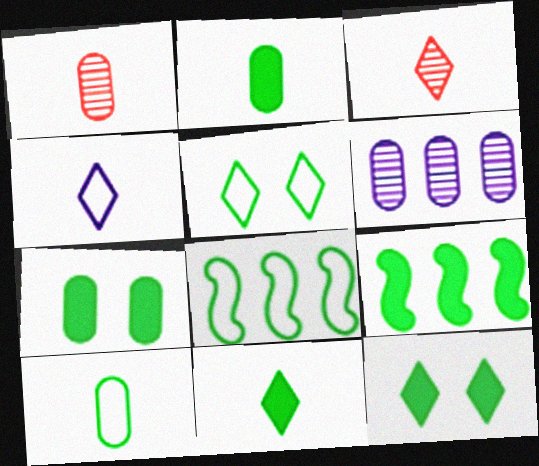[[2, 9, 12], 
[3, 4, 11], 
[5, 8, 10], 
[7, 9, 11]]